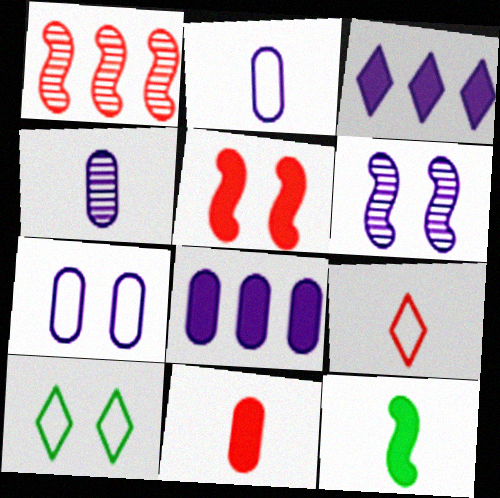[[2, 3, 6], 
[4, 7, 8], 
[4, 9, 12]]